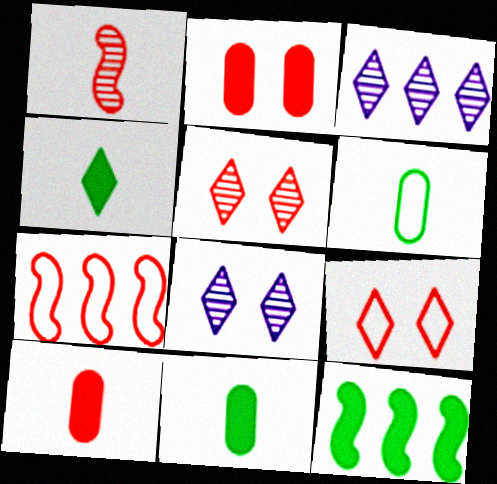[[3, 4, 9], 
[5, 7, 10], 
[7, 8, 11]]